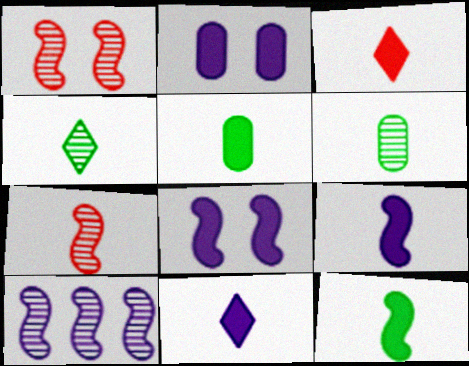[[3, 5, 9]]